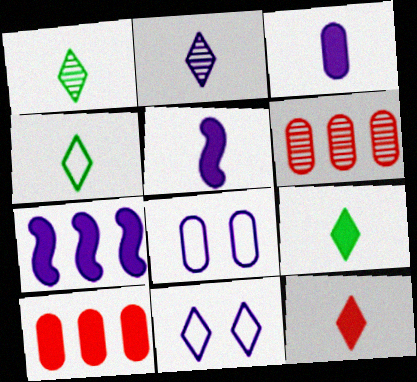[[1, 4, 9], 
[2, 4, 12], 
[2, 7, 8]]